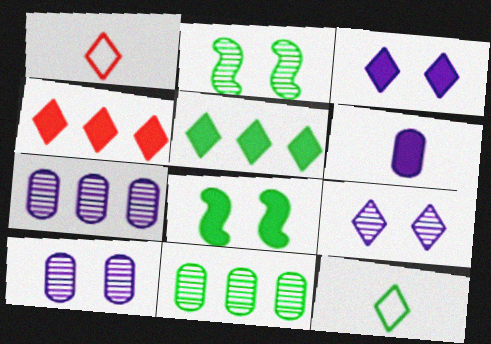[[1, 5, 9], 
[1, 7, 8], 
[4, 6, 8], 
[4, 9, 12], 
[8, 11, 12]]